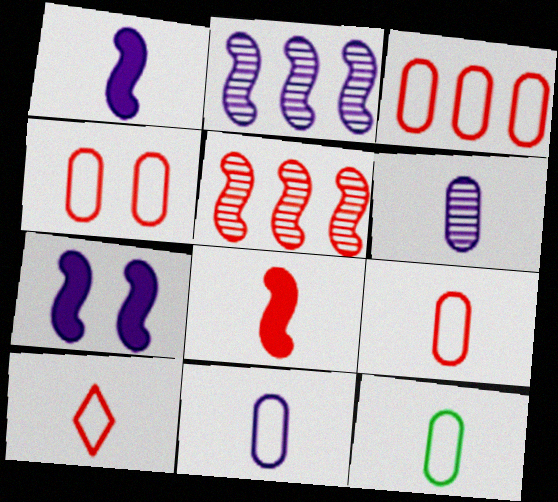[[3, 4, 9], 
[9, 11, 12]]